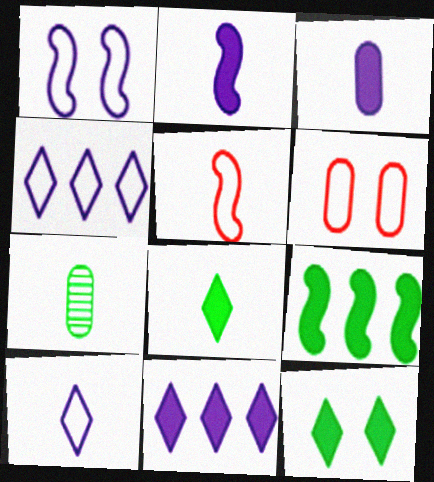[]